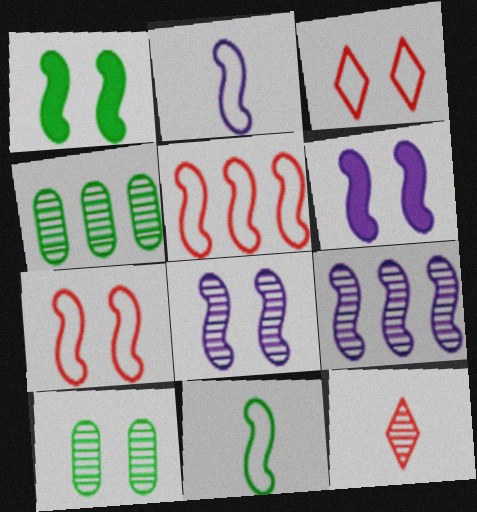[[1, 7, 8], 
[2, 6, 9], 
[3, 6, 10], 
[4, 8, 12], 
[9, 10, 12]]